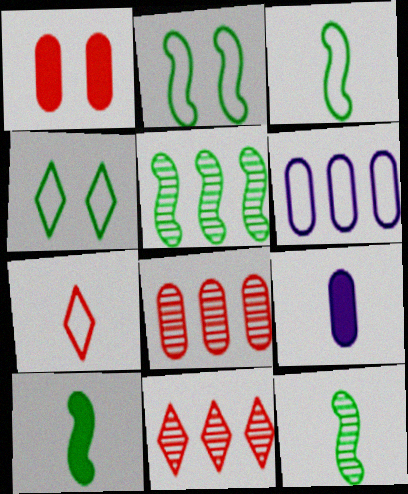[[2, 5, 10], 
[2, 6, 7], 
[2, 9, 11], 
[3, 10, 12], 
[7, 9, 12]]